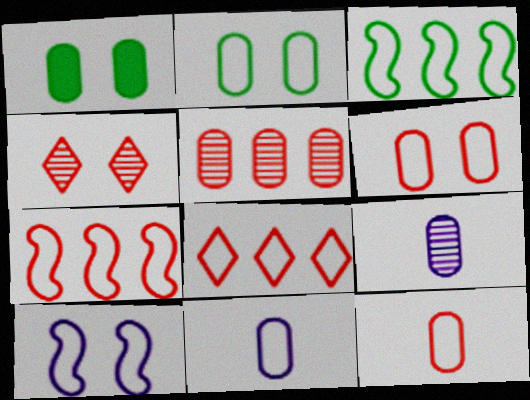[[1, 4, 10], 
[1, 5, 11]]